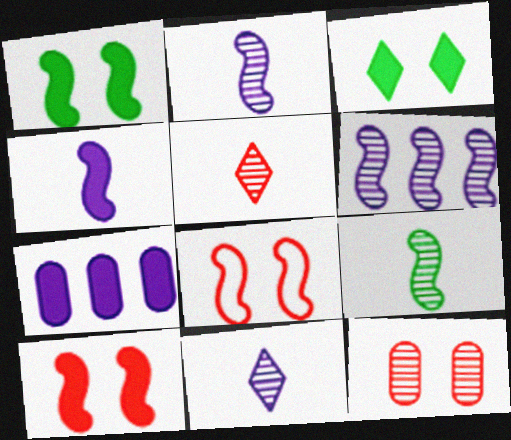[]